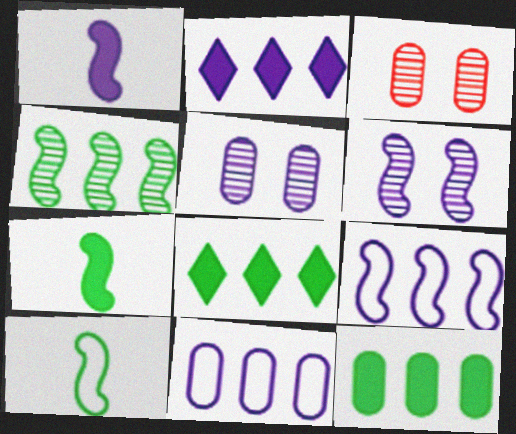[[1, 6, 9], 
[2, 3, 10]]